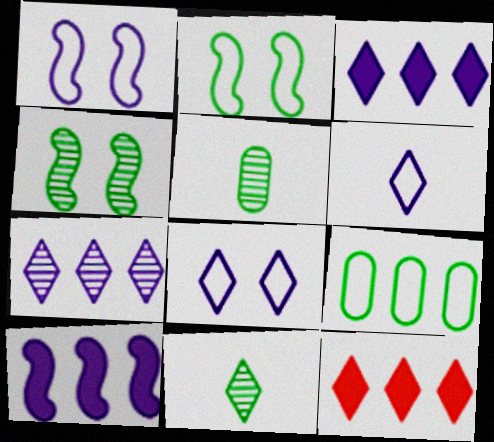[[1, 5, 12], 
[8, 11, 12]]